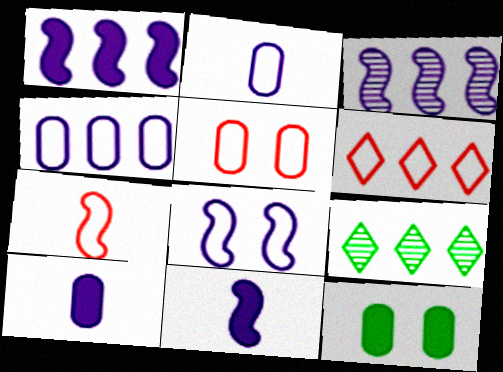[[3, 8, 11], 
[5, 6, 7], 
[5, 9, 11]]